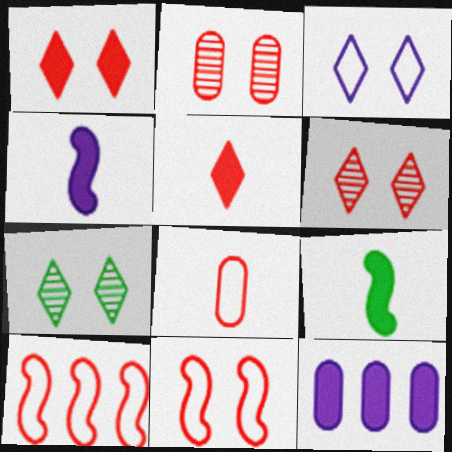[[1, 2, 11], 
[1, 3, 7], 
[1, 9, 12], 
[2, 5, 10]]